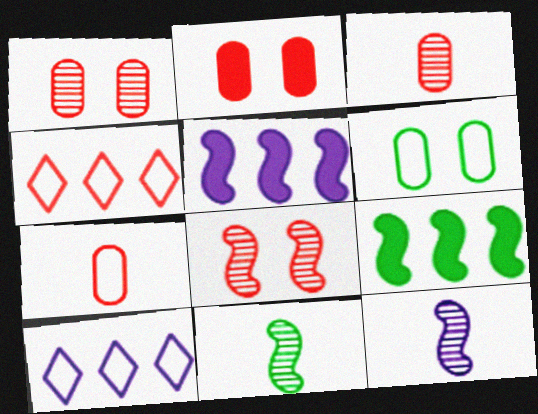[[2, 10, 11]]